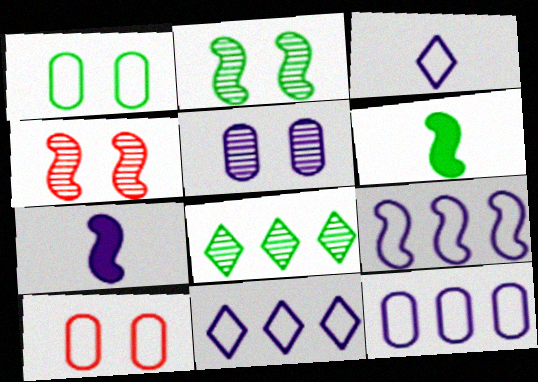[[1, 6, 8], 
[4, 6, 9], 
[5, 7, 11], 
[7, 8, 10], 
[9, 11, 12]]